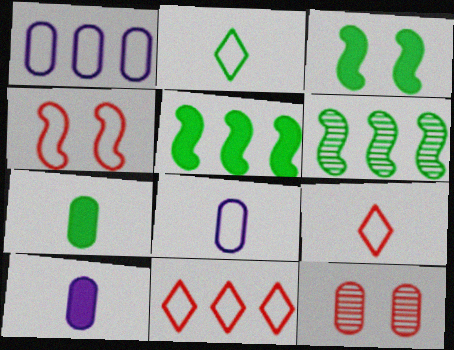[[1, 2, 4], 
[1, 7, 12]]